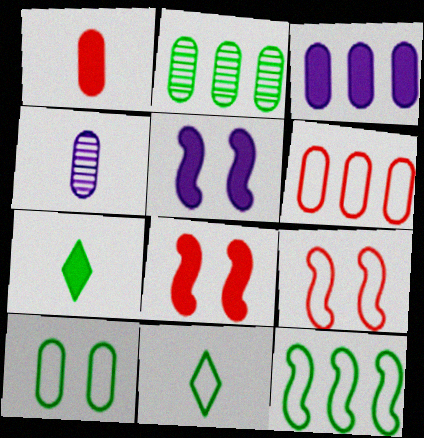[[2, 3, 6], 
[3, 7, 8], 
[10, 11, 12]]